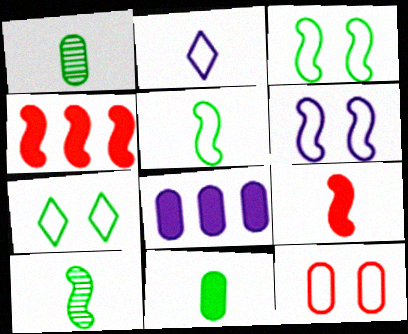[[1, 2, 9], 
[1, 8, 12], 
[4, 6, 10], 
[6, 7, 12]]